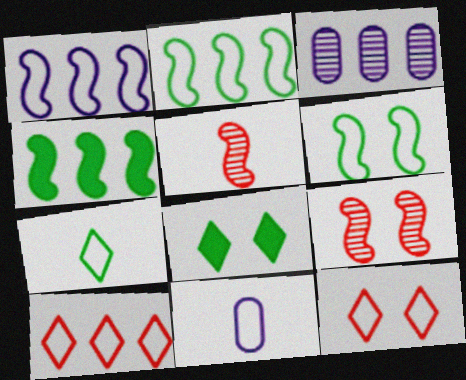[[2, 11, 12], 
[3, 4, 10], 
[6, 10, 11]]